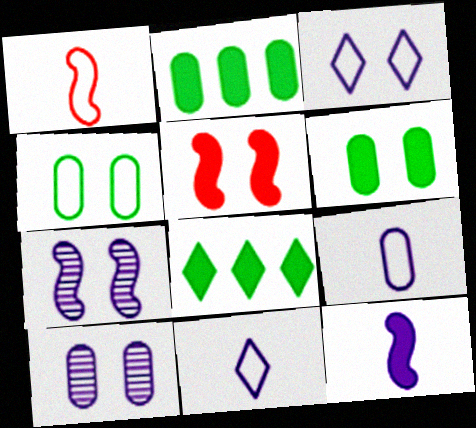[[1, 8, 10]]